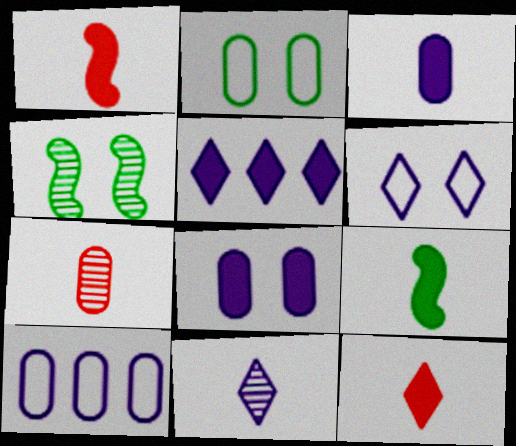[[3, 9, 12], 
[4, 10, 12], 
[5, 6, 11]]